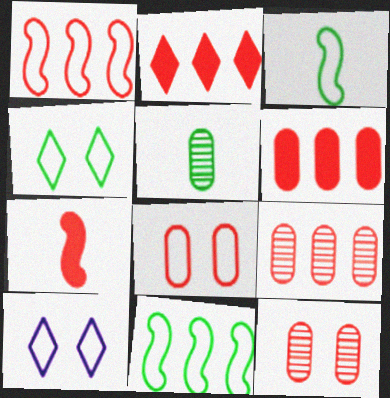[[1, 2, 9]]